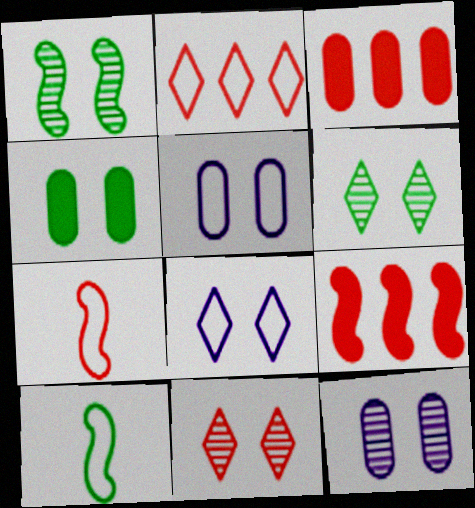[[1, 11, 12], 
[2, 5, 10], 
[3, 7, 11]]